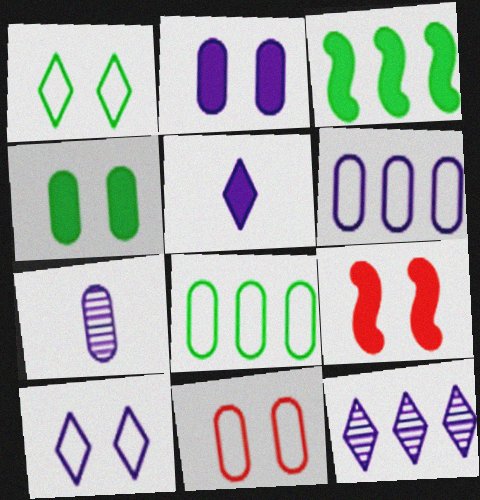[[2, 6, 7], 
[5, 10, 12]]